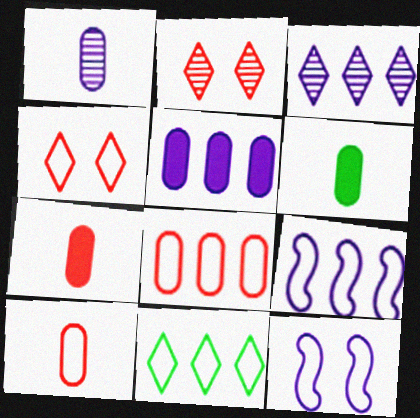[[1, 6, 10], 
[2, 6, 9], 
[3, 5, 9], 
[8, 9, 11], 
[10, 11, 12]]